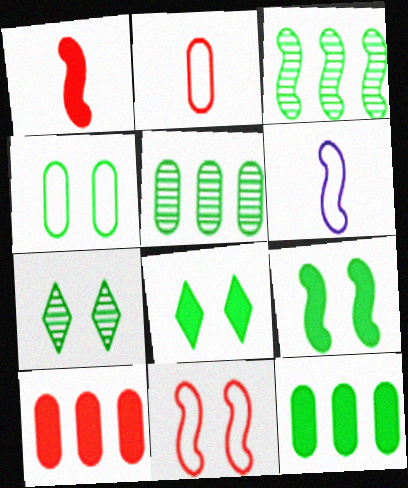[[4, 7, 9], 
[6, 7, 10]]